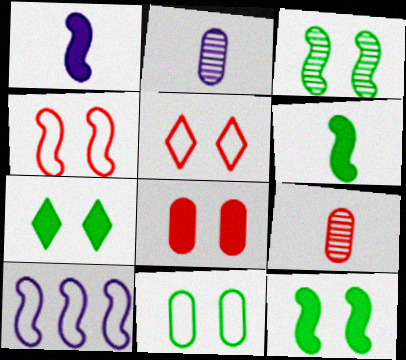[[3, 7, 11], 
[7, 9, 10]]